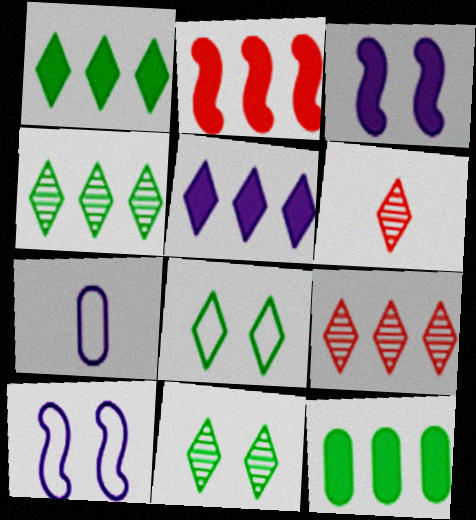[[2, 5, 12], 
[2, 7, 11], 
[5, 6, 8], 
[6, 10, 12]]